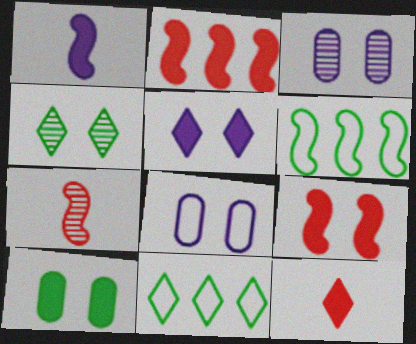[[3, 6, 12], 
[4, 8, 9], 
[5, 9, 10]]